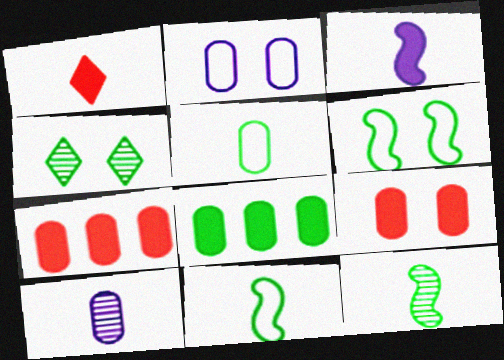[[1, 10, 11], 
[4, 8, 11]]